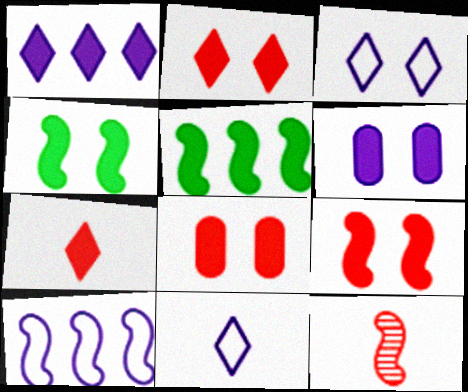[[2, 4, 6], 
[2, 8, 9], 
[4, 10, 12], 
[5, 6, 7]]